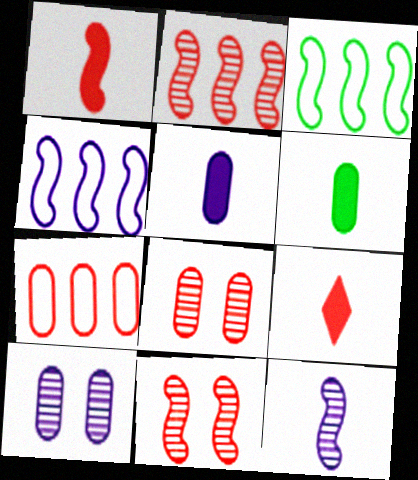[[3, 9, 10], 
[6, 7, 10], 
[7, 9, 11]]